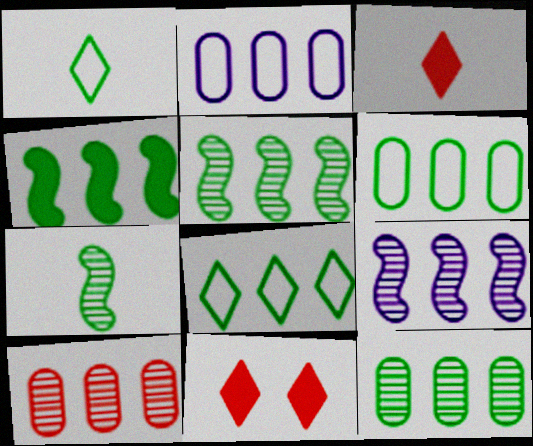[[2, 7, 11], 
[4, 8, 12]]